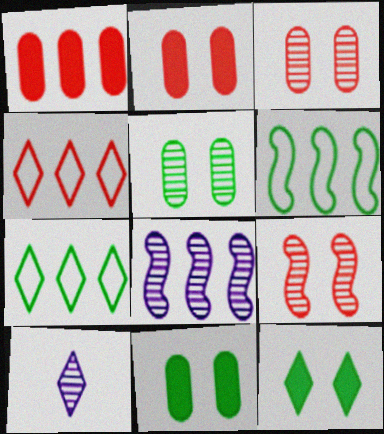[[1, 7, 8], 
[2, 6, 10], 
[4, 10, 12]]